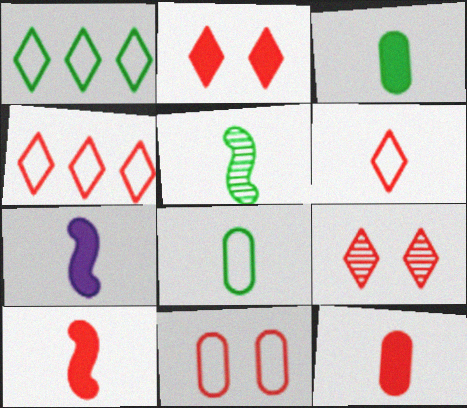[]